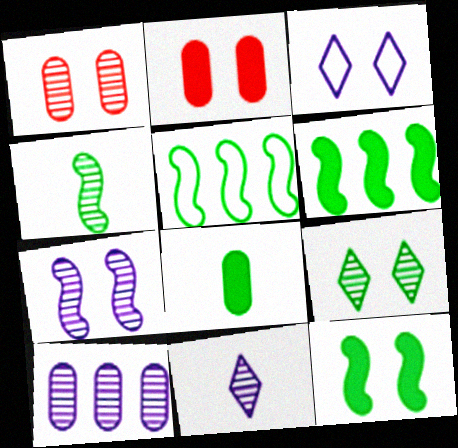[[1, 3, 12], 
[1, 7, 9], 
[2, 5, 11], 
[4, 5, 12], 
[5, 8, 9], 
[7, 10, 11]]